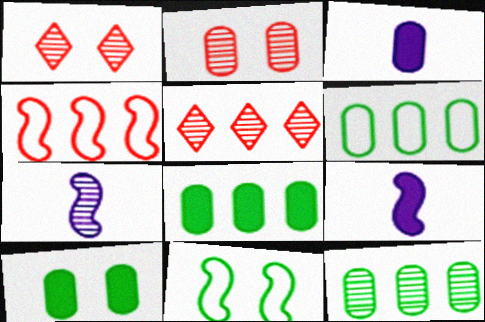[[1, 6, 9], 
[1, 7, 12], 
[2, 3, 6], 
[3, 5, 11], 
[6, 8, 12]]